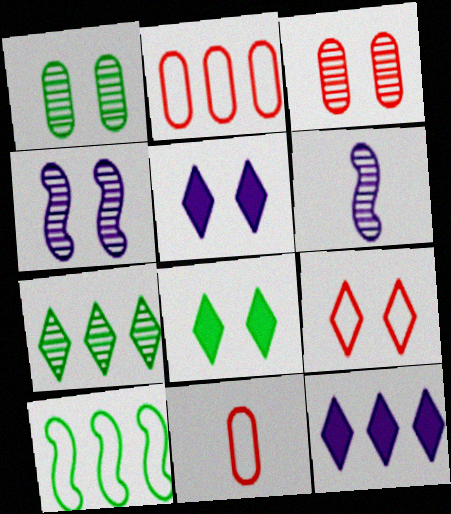[[2, 6, 8], 
[3, 6, 7]]